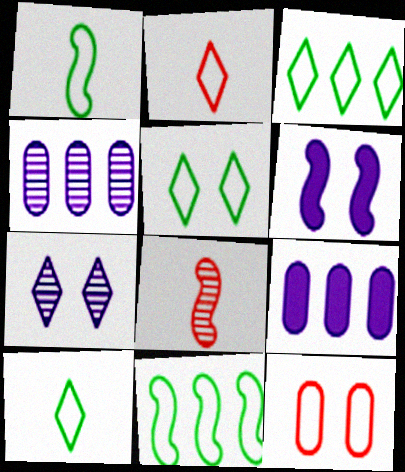[[3, 5, 10], 
[5, 8, 9], 
[6, 8, 11]]